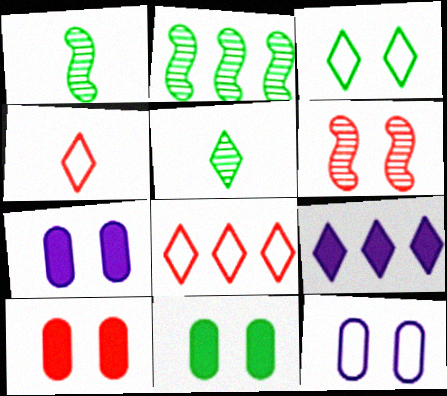[[1, 7, 8], 
[2, 4, 7], 
[3, 6, 7], 
[7, 10, 11]]